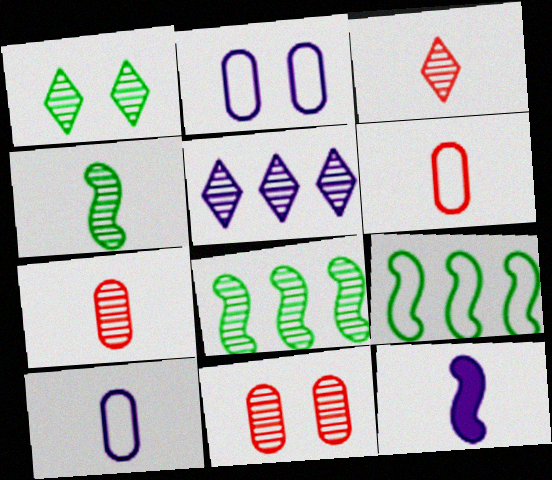[[1, 3, 5], 
[2, 5, 12], 
[4, 5, 11]]